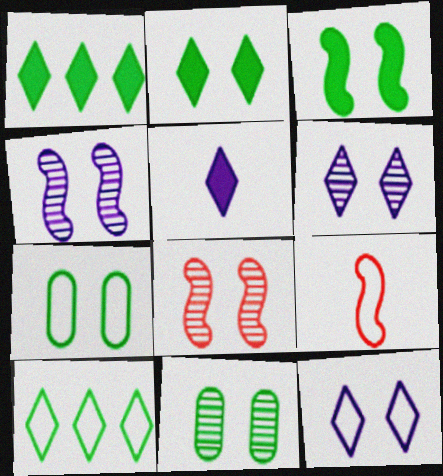[[6, 8, 11]]